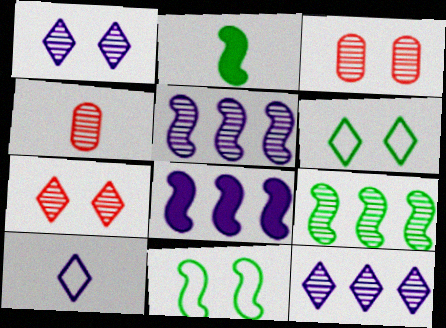[[1, 4, 9], 
[2, 4, 10], 
[2, 9, 11], 
[4, 6, 8]]